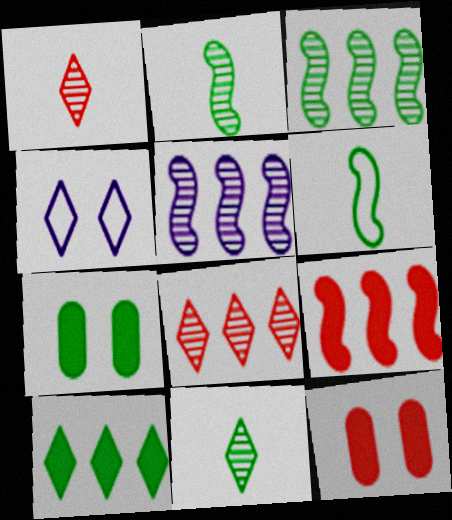[[1, 4, 10]]